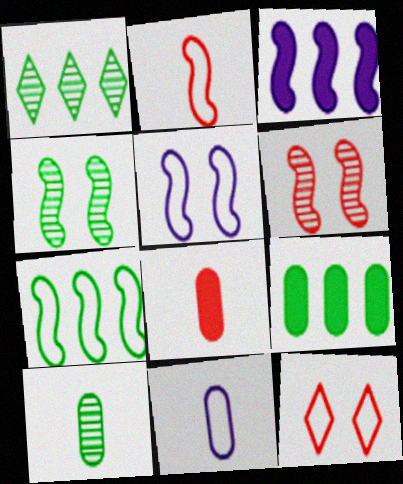[[1, 4, 10], 
[1, 5, 8], 
[1, 7, 9], 
[2, 3, 4], 
[2, 5, 7], 
[3, 10, 12], 
[7, 11, 12], 
[8, 10, 11]]